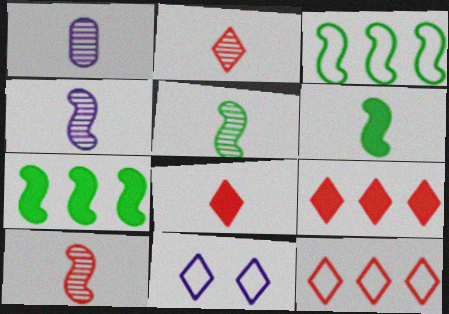[[1, 2, 5], 
[4, 5, 10]]